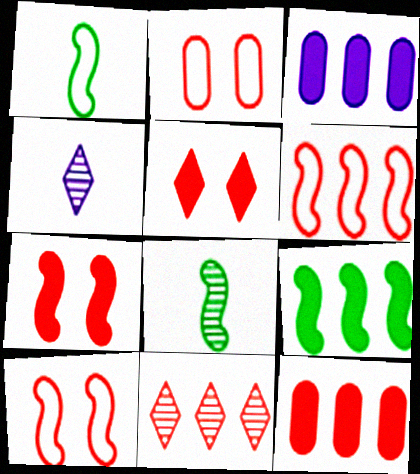[[2, 4, 9], 
[6, 11, 12]]